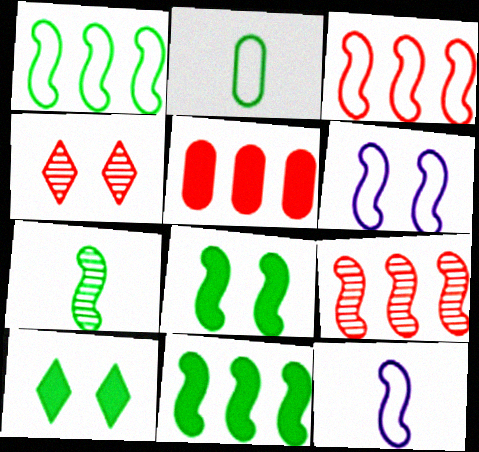[[1, 7, 8], 
[8, 9, 12]]